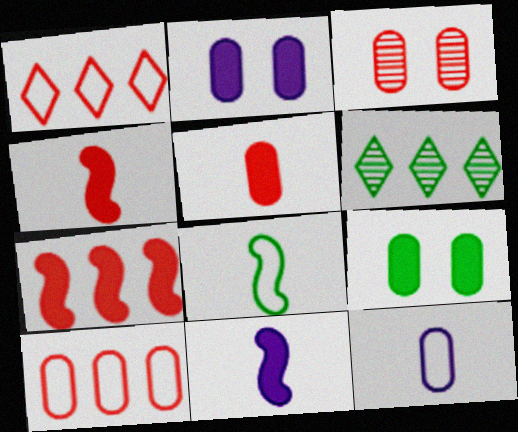[[1, 3, 4], 
[3, 5, 10], 
[6, 8, 9]]